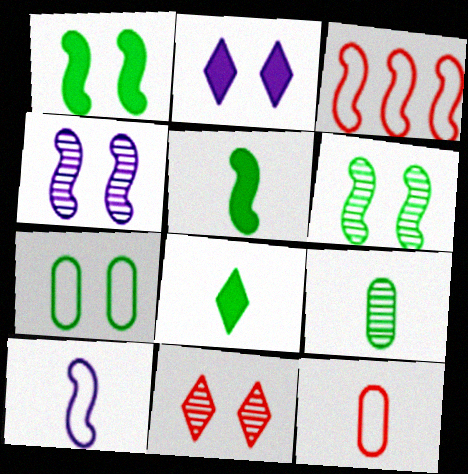[[2, 3, 9], 
[3, 4, 5]]